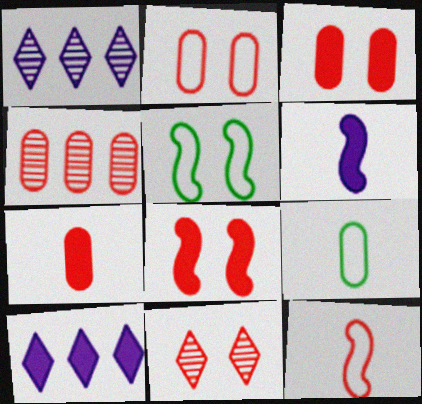[[1, 5, 7], 
[1, 8, 9], 
[2, 4, 7], 
[2, 8, 11]]